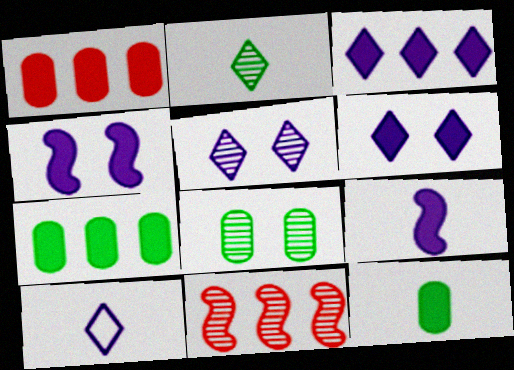[[3, 5, 10]]